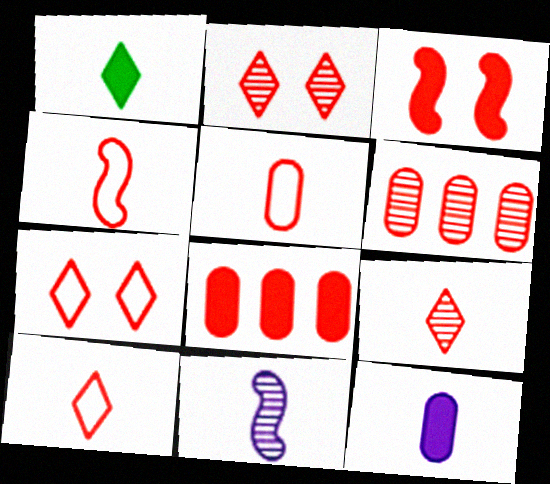[[1, 5, 11], 
[2, 4, 8], 
[3, 6, 10], 
[4, 5, 10]]